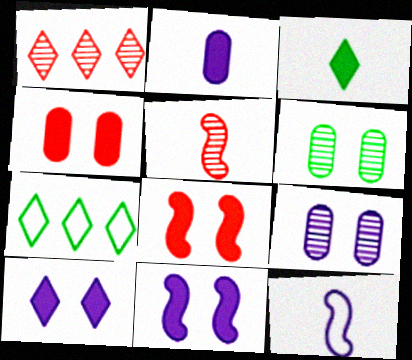[]